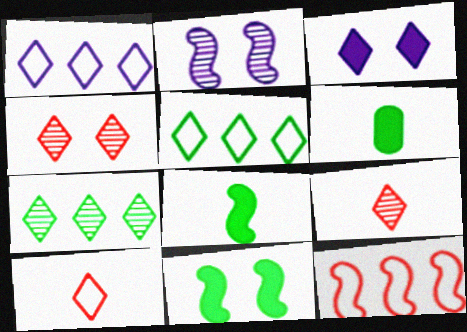[[2, 8, 12], 
[3, 5, 9], 
[3, 7, 10]]